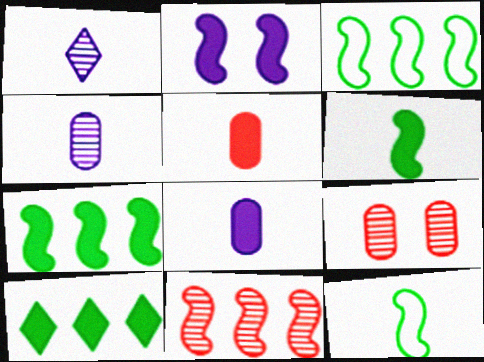[[1, 5, 12], 
[2, 5, 10], 
[2, 11, 12]]